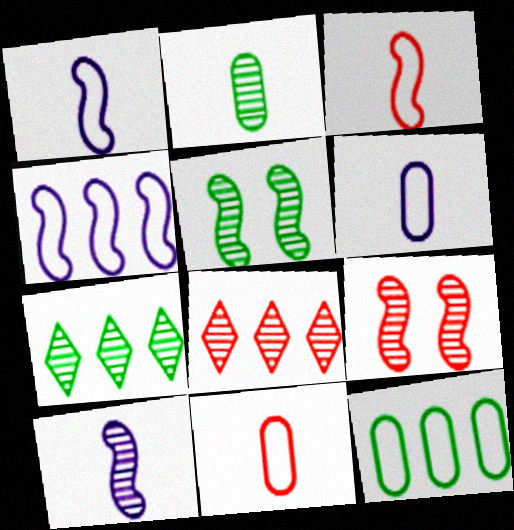[[2, 5, 7]]